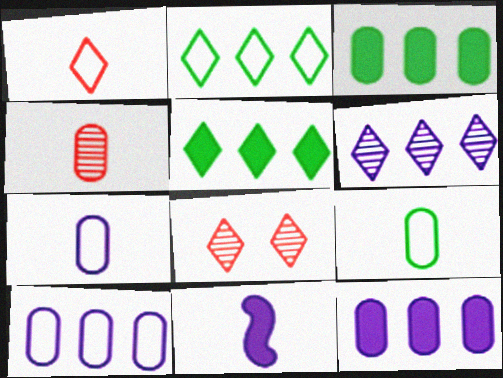[]